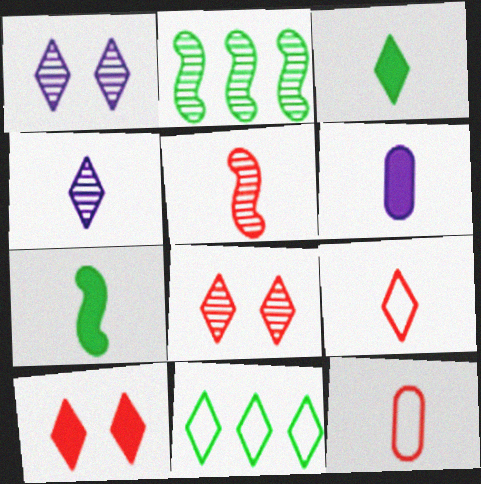[[3, 4, 9], 
[4, 7, 12], 
[4, 10, 11]]